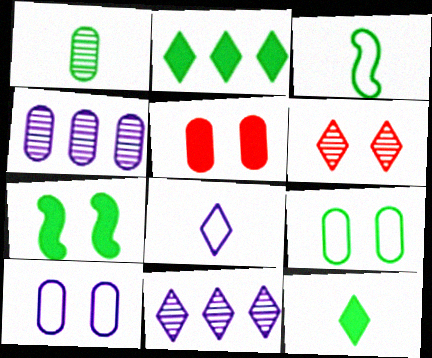[[1, 3, 12], 
[2, 6, 8], 
[3, 5, 11], 
[6, 7, 10]]